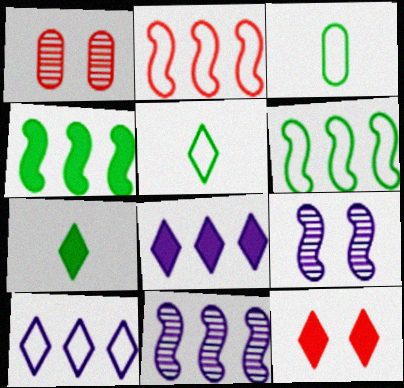[[2, 4, 11], 
[3, 11, 12], 
[7, 8, 12]]